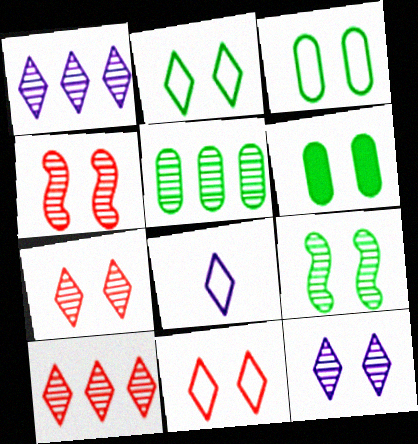[[2, 6, 9]]